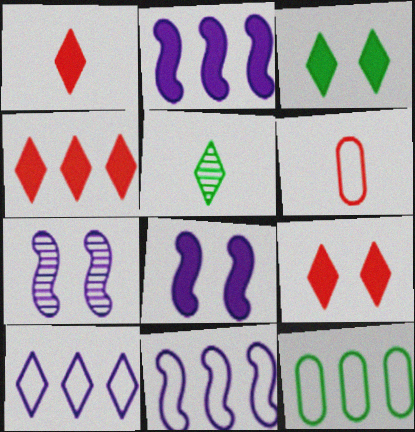[[1, 4, 9], 
[1, 7, 12], 
[5, 9, 10]]